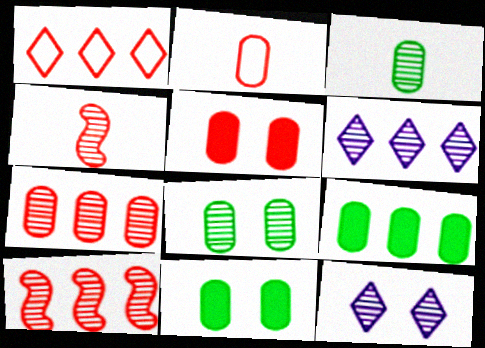[[1, 4, 5], 
[2, 5, 7], 
[3, 10, 12], 
[4, 6, 8]]